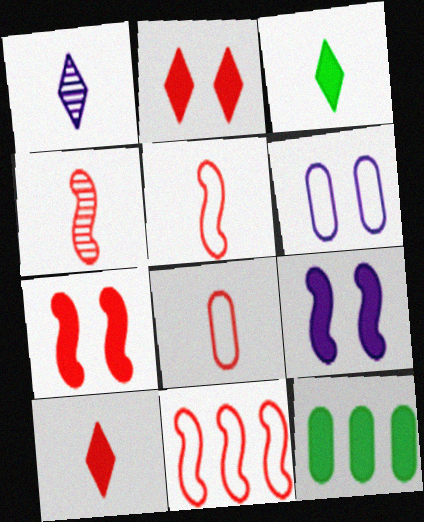[[4, 7, 11], 
[4, 8, 10], 
[9, 10, 12]]